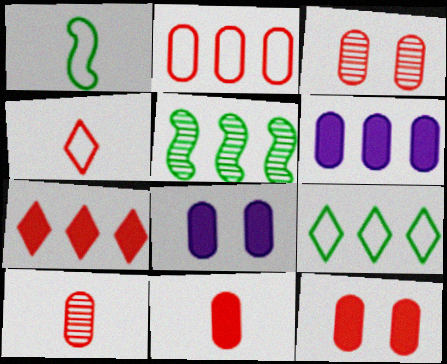[[2, 3, 11], 
[2, 10, 12], 
[4, 5, 8]]